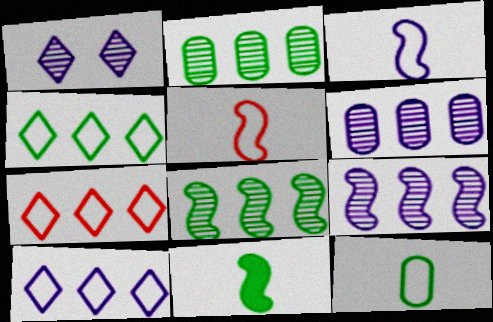[[4, 7, 10]]